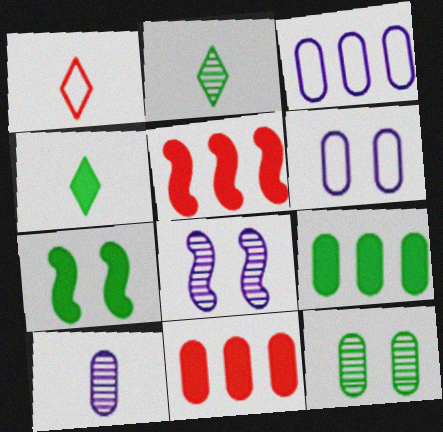[[1, 8, 9], 
[2, 5, 6], 
[4, 7, 9]]